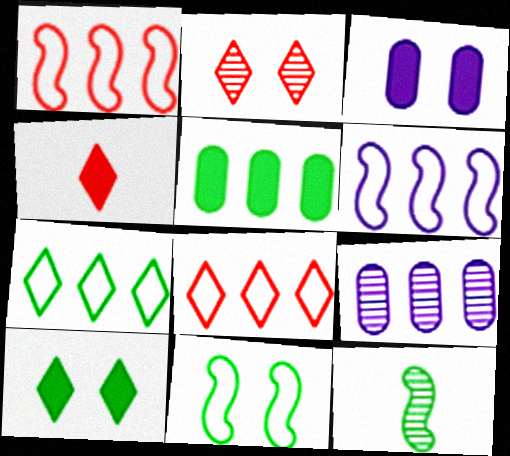[[2, 3, 11], 
[2, 4, 8], 
[2, 9, 12], 
[3, 8, 12], 
[4, 9, 11]]